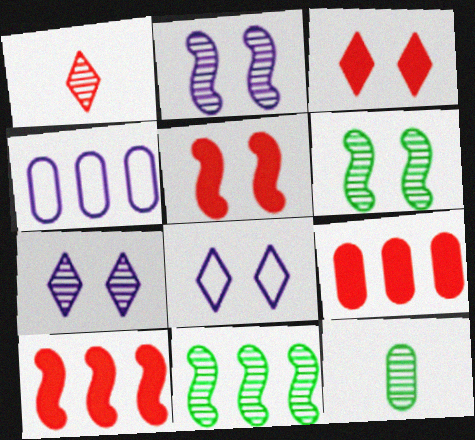[[8, 10, 12]]